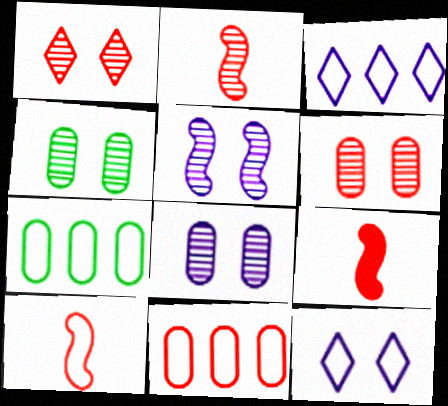[[1, 4, 5], 
[1, 9, 11], 
[2, 9, 10], 
[3, 4, 9], 
[4, 6, 8], 
[7, 10, 12]]